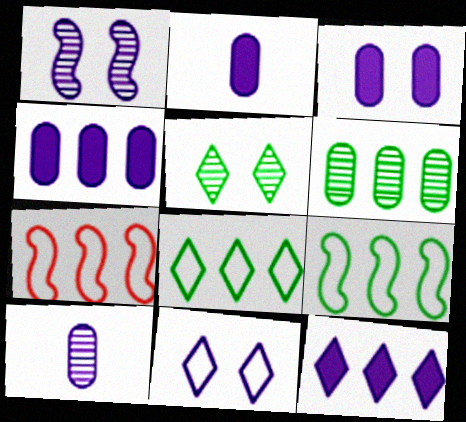[[1, 3, 11], 
[2, 3, 4], 
[2, 5, 7], 
[6, 7, 12]]